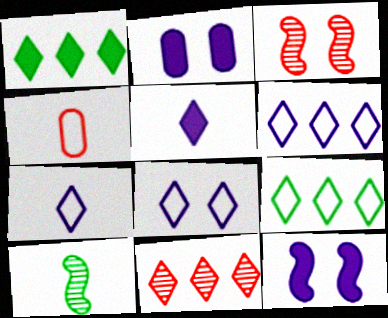[[1, 6, 11], 
[4, 5, 10], 
[6, 7, 8]]